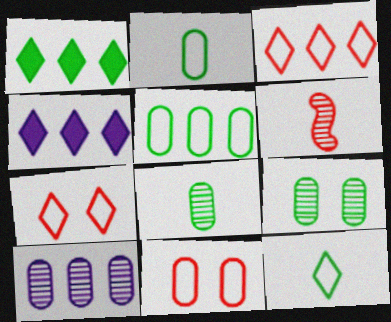[]